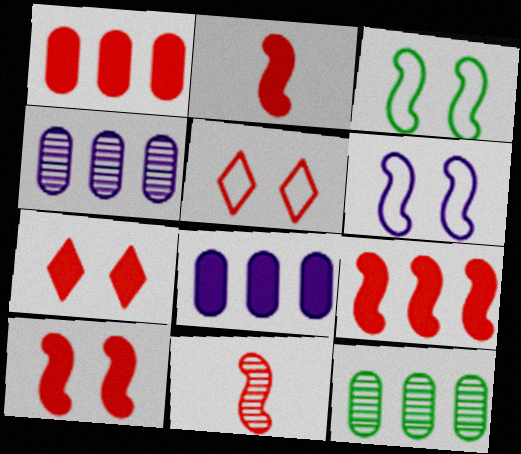[[1, 2, 7], 
[1, 5, 11], 
[2, 9, 10]]